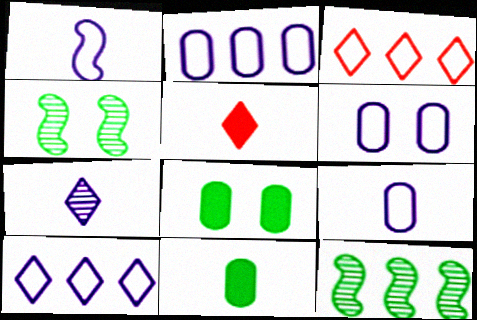[[1, 6, 10], 
[2, 4, 5], 
[2, 6, 9], 
[5, 6, 12]]